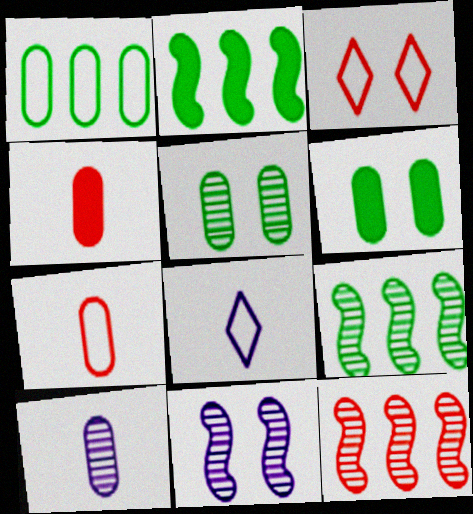[[2, 3, 10], 
[3, 4, 12], 
[3, 6, 11], 
[6, 8, 12]]